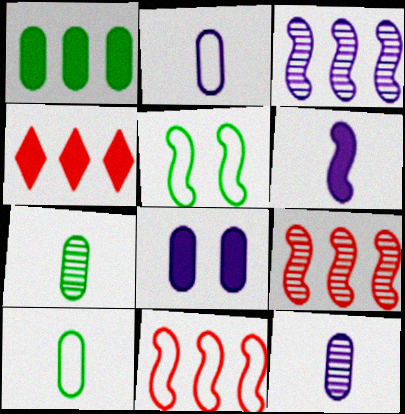[[4, 5, 12], 
[5, 6, 9]]